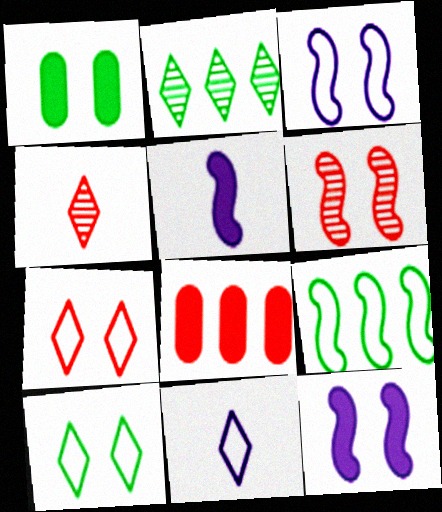[[5, 6, 9]]